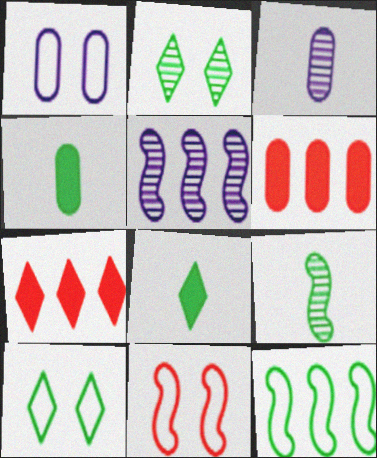[[1, 7, 9], 
[1, 10, 11], 
[2, 4, 12]]